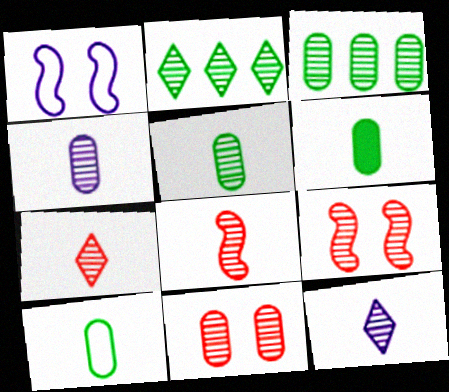[[2, 4, 9], 
[3, 4, 11], 
[3, 9, 12], 
[5, 6, 10], 
[5, 8, 12]]